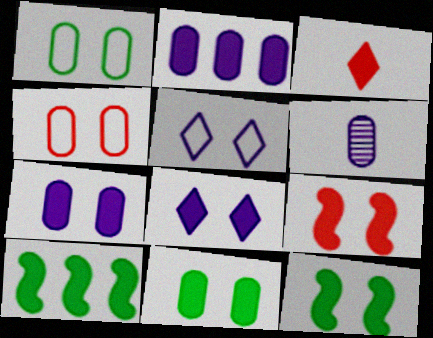[[2, 3, 12], 
[3, 7, 10], 
[8, 9, 11]]